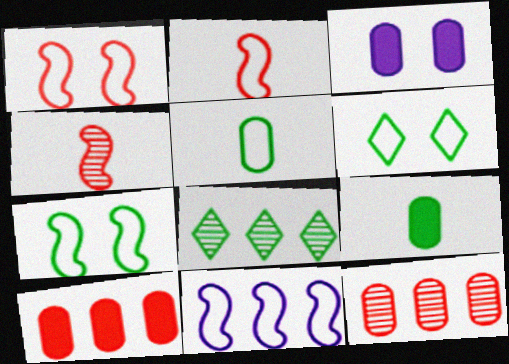[[2, 3, 8], 
[2, 7, 11], 
[3, 5, 12], 
[3, 9, 10], 
[7, 8, 9], 
[8, 10, 11]]